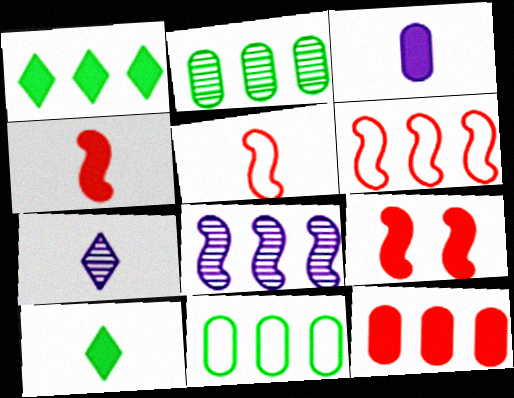[[1, 3, 9], 
[3, 4, 10], 
[7, 9, 11]]